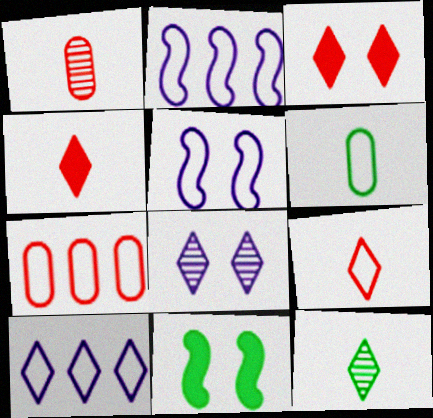[[1, 10, 11], 
[3, 10, 12]]